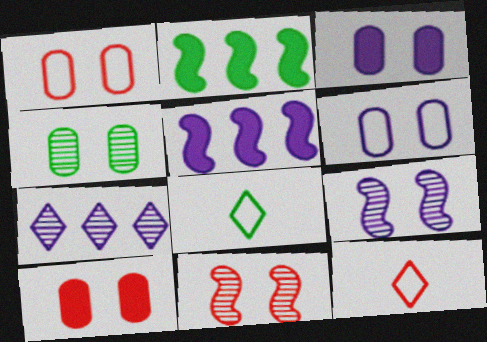[[1, 3, 4], 
[2, 4, 8], 
[4, 5, 12], 
[4, 6, 10]]